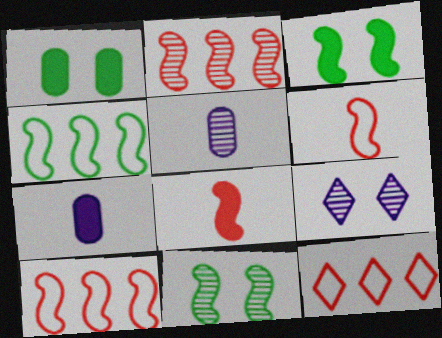[[3, 5, 12], 
[7, 11, 12]]